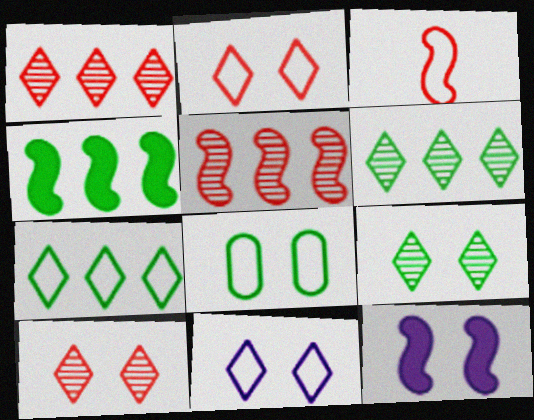[[8, 10, 12]]